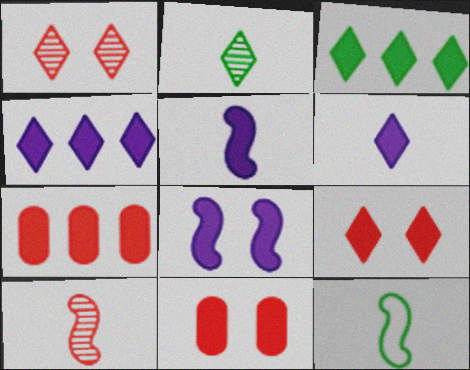[[3, 5, 11], 
[3, 6, 9], 
[5, 10, 12]]